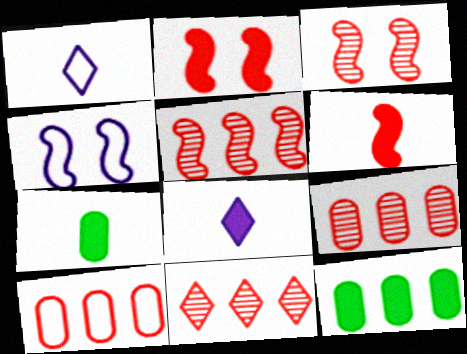[[1, 3, 12], 
[2, 8, 12], 
[4, 7, 11], 
[5, 9, 11], 
[6, 7, 8]]